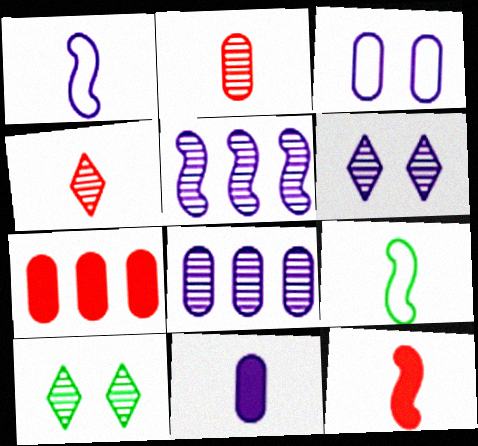[[1, 7, 10], 
[2, 5, 10], 
[3, 8, 11], 
[4, 9, 11], 
[6, 7, 9]]